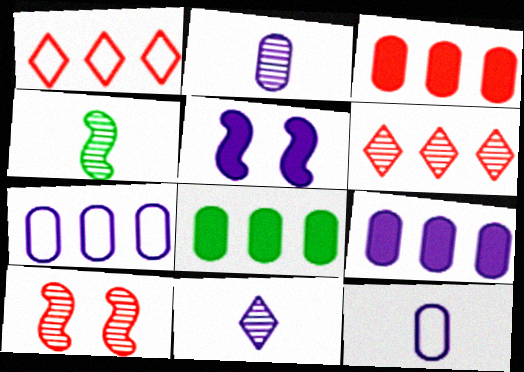[[3, 8, 9], 
[5, 7, 11]]